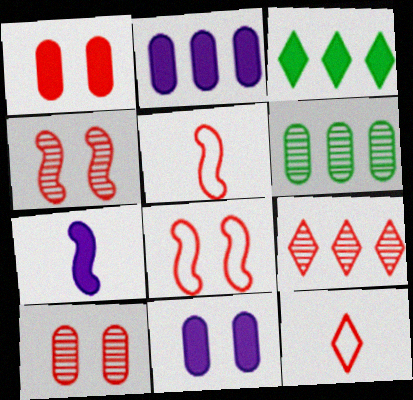[[1, 3, 7], 
[1, 5, 9]]